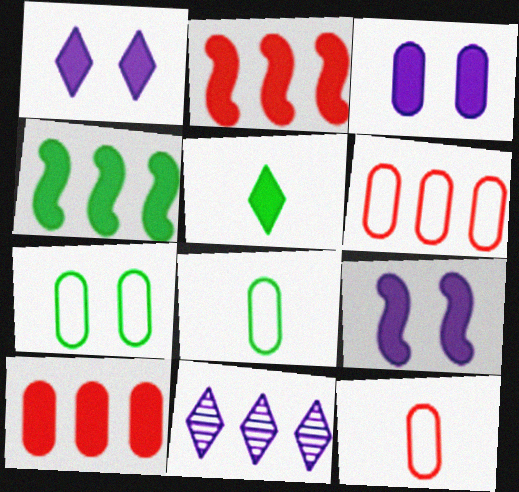[[1, 3, 9], 
[2, 3, 5], 
[4, 6, 11], 
[5, 9, 10]]